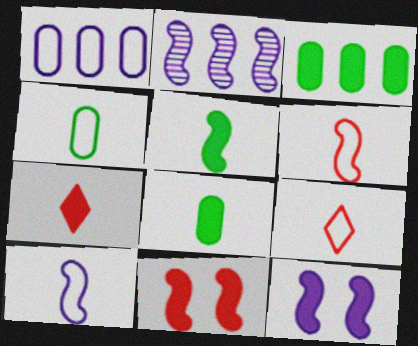[[2, 10, 12], 
[3, 7, 12], 
[4, 9, 10]]